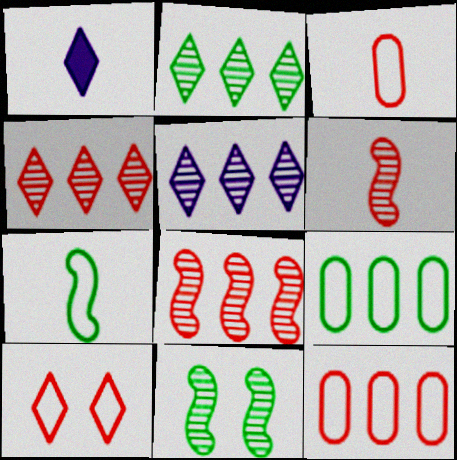[[1, 2, 10], 
[1, 11, 12], 
[2, 4, 5]]